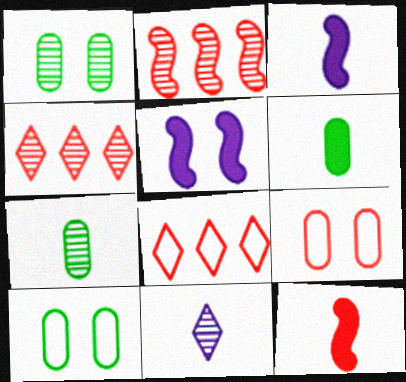[[1, 2, 11], 
[1, 3, 8], 
[3, 4, 10], 
[4, 9, 12], 
[5, 7, 8]]